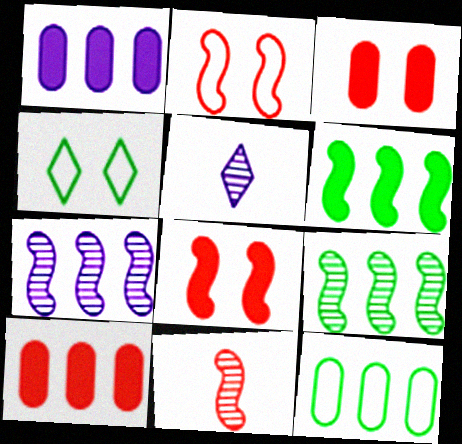[[1, 4, 11], 
[5, 8, 12]]